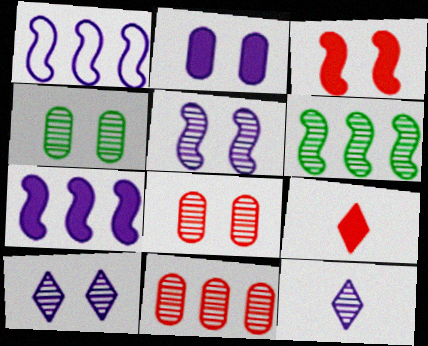[[1, 2, 12], 
[1, 4, 9], 
[6, 8, 12]]